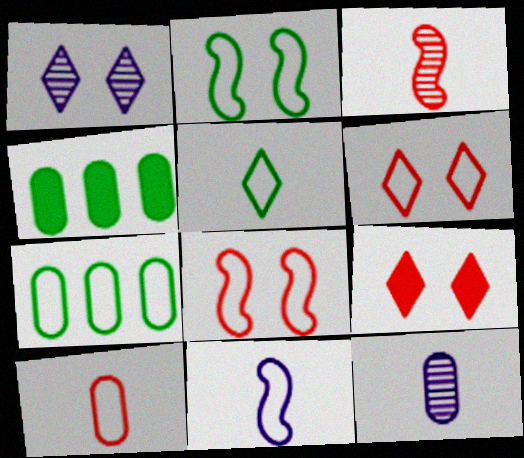[[2, 5, 7], 
[5, 10, 11], 
[6, 7, 11]]